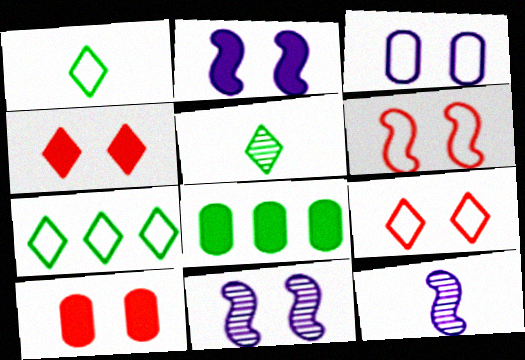[[7, 10, 12], 
[8, 9, 12]]